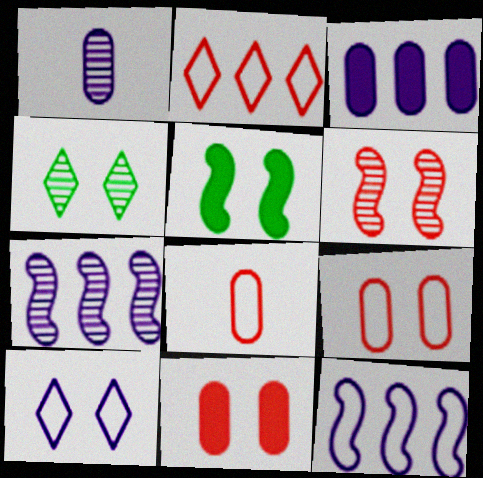[[1, 2, 5]]